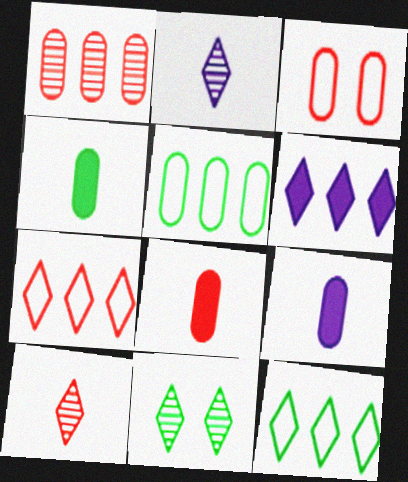[[1, 3, 8], 
[4, 8, 9]]